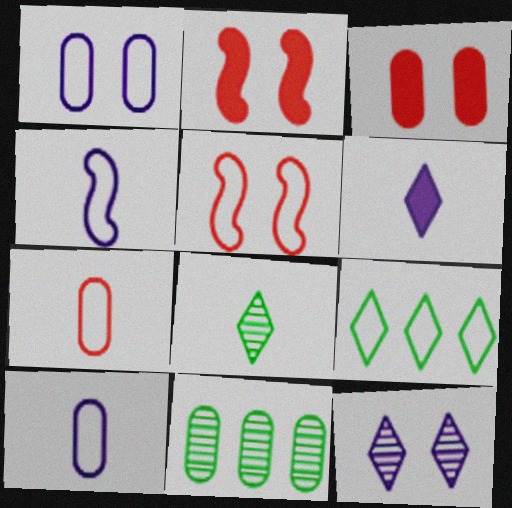[[3, 10, 11], 
[5, 6, 11], 
[5, 9, 10]]